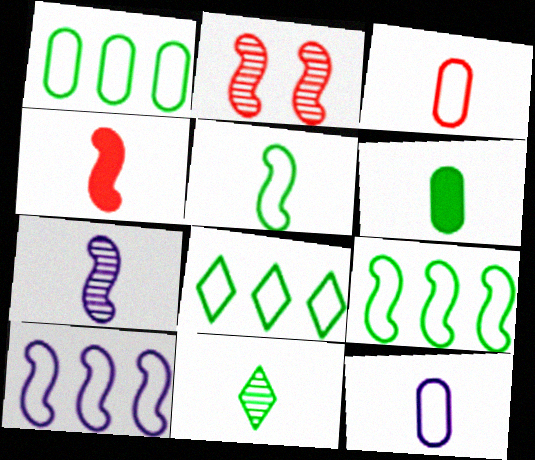[[1, 8, 9], 
[4, 5, 7], 
[4, 11, 12], 
[5, 6, 11]]